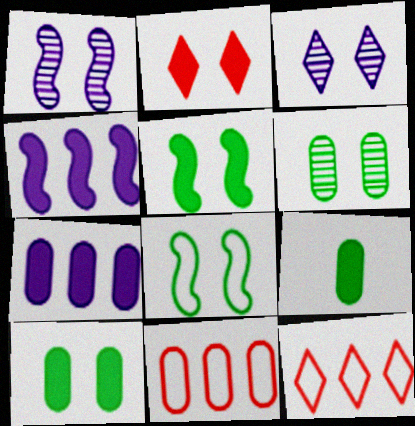[[1, 9, 12], 
[2, 4, 9]]